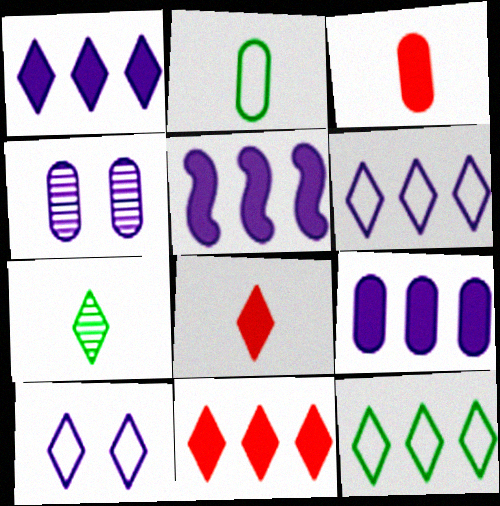[[1, 5, 9], 
[7, 10, 11]]